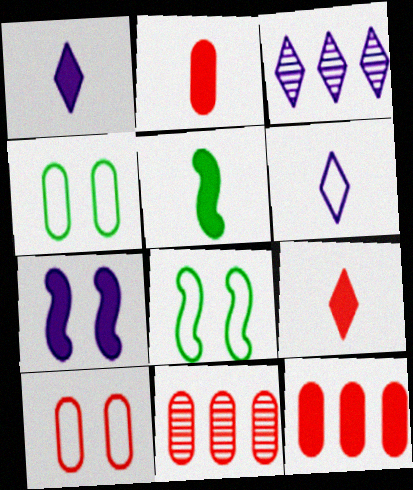[[1, 2, 5], 
[1, 8, 11], 
[2, 3, 8], 
[2, 10, 11], 
[3, 5, 10]]